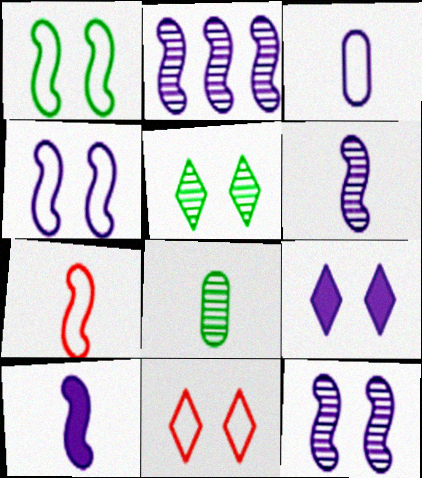[[2, 3, 9], 
[2, 4, 10], 
[2, 6, 12], 
[5, 9, 11]]